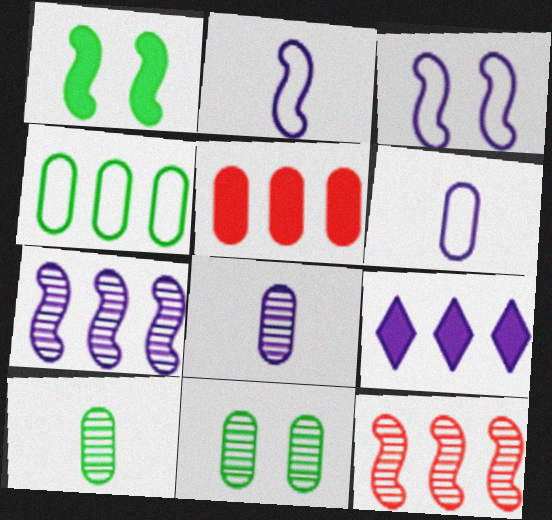[[1, 2, 12], 
[3, 8, 9], 
[4, 9, 12], 
[5, 6, 11]]